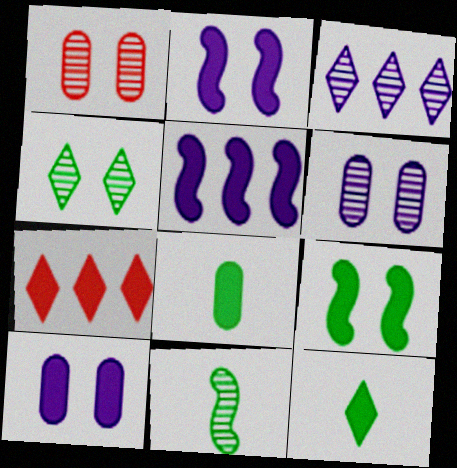[[1, 3, 11], 
[2, 7, 8]]